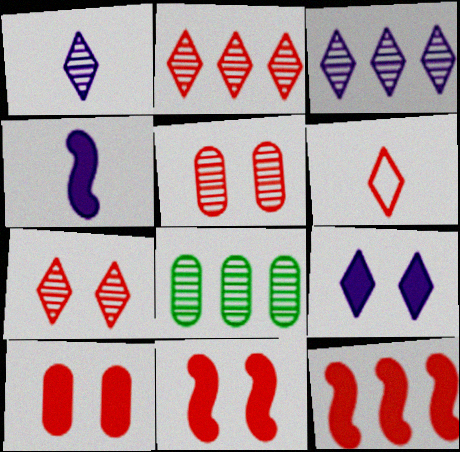[[5, 6, 12]]